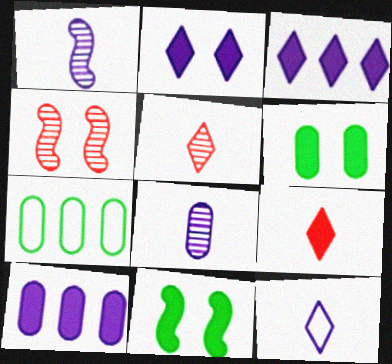[[9, 10, 11]]